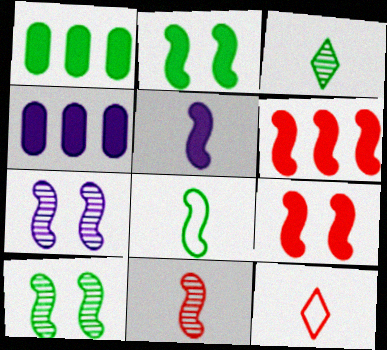[[1, 7, 12], 
[2, 5, 6], 
[4, 10, 12], 
[5, 8, 11], 
[6, 7, 8]]